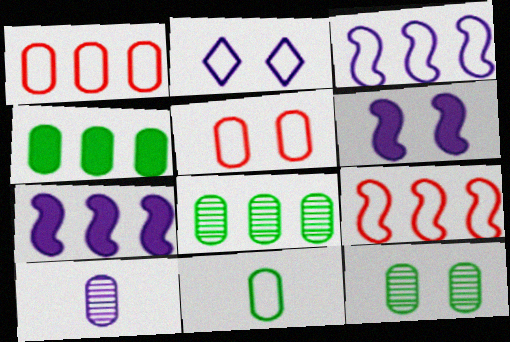[[2, 7, 10], 
[2, 9, 11], 
[4, 5, 10], 
[4, 11, 12]]